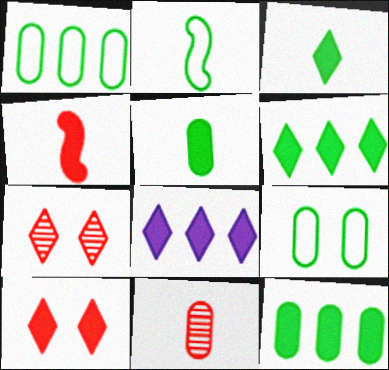[[3, 8, 10]]